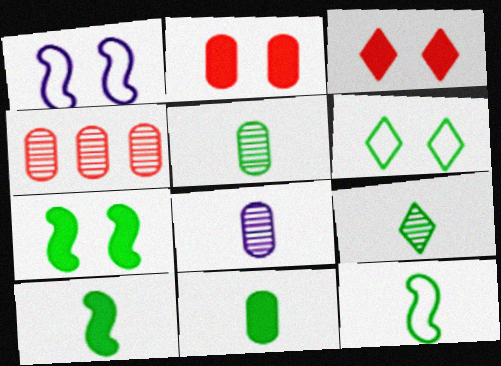[[9, 11, 12]]